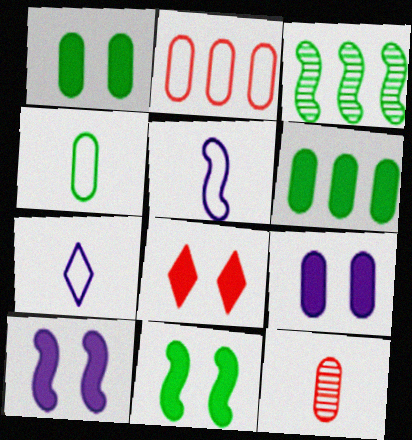[[1, 8, 10], 
[8, 9, 11]]